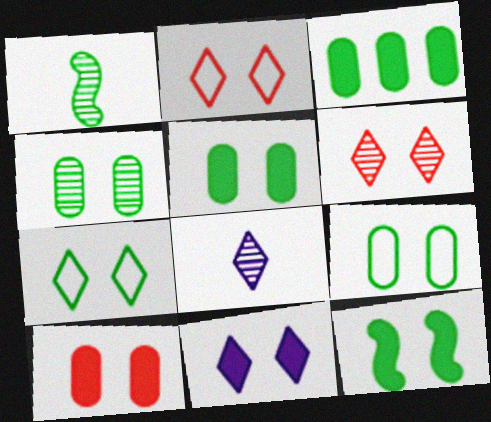[[1, 3, 7], 
[4, 5, 9], 
[4, 7, 12], 
[6, 7, 11], 
[10, 11, 12]]